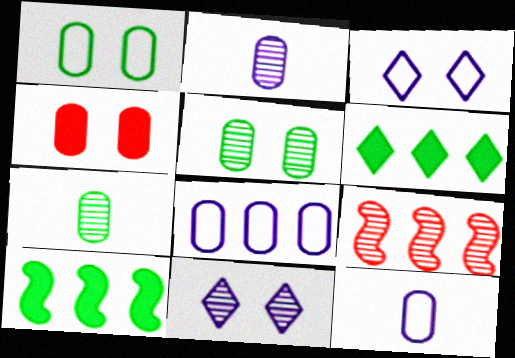[[4, 7, 8], 
[6, 8, 9], 
[7, 9, 11]]